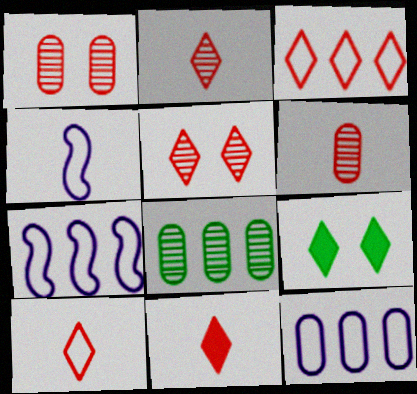[[2, 10, 11], 
[3, 5, 11], 
[6, 7, 9]]